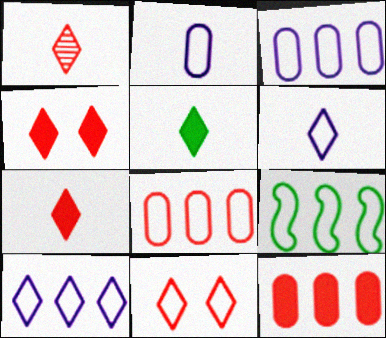[[1, 5, 6], 
[2, 9, 11], 
[8, 9, 10]]